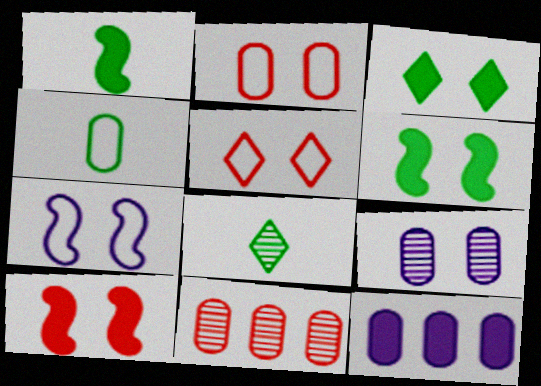[[1, 4, 8], 
[5, 6, 9]]